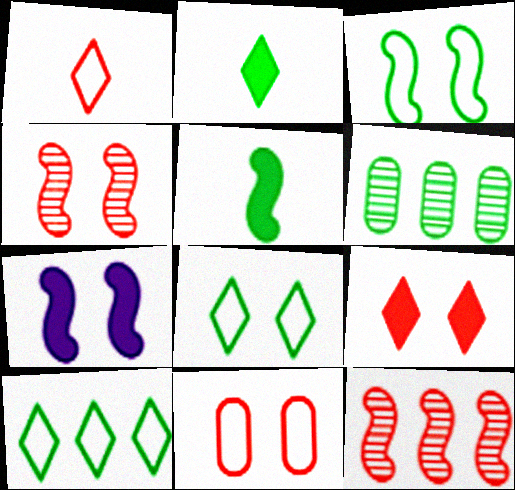[[1, 6, 7], 
[2, 3, 6], 
[3, 4, 7], 
[4, 9, 11], 
[5, 6, 8]]